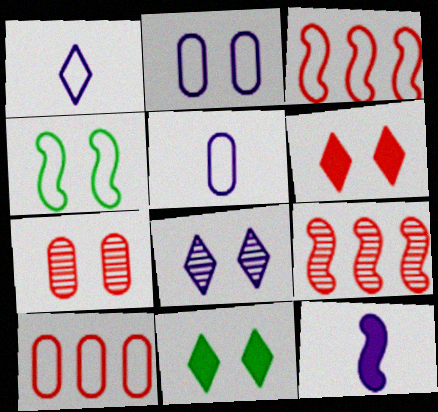[[1, 4, 10], 
[4, 9, 12], 
[5, 9, 11]]